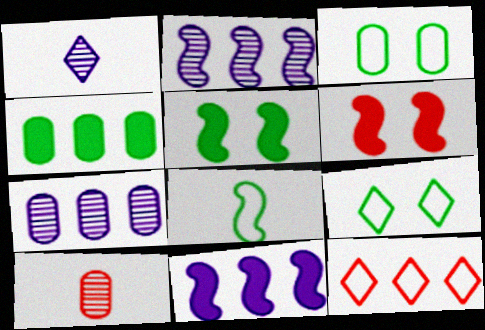[[2, 4, 12], 
[2, 6, 8], 
[6, 10, 12], 
[9, 10, 11]]